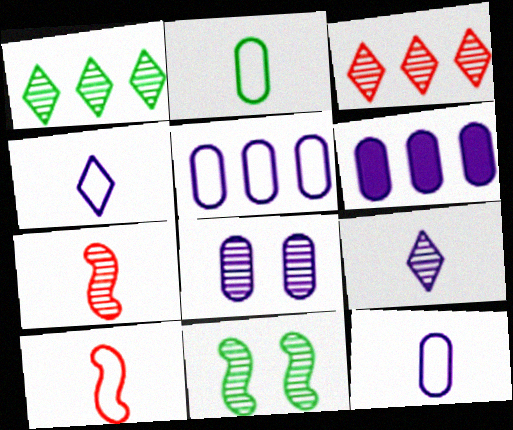[[1, 7, 8], 
[2, 4, 10], 
[6, 8, 12]]